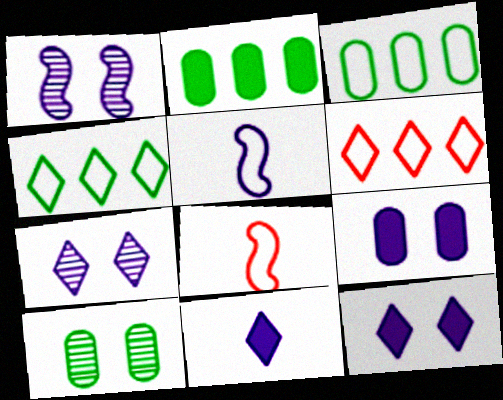[[2, 7, 8]]